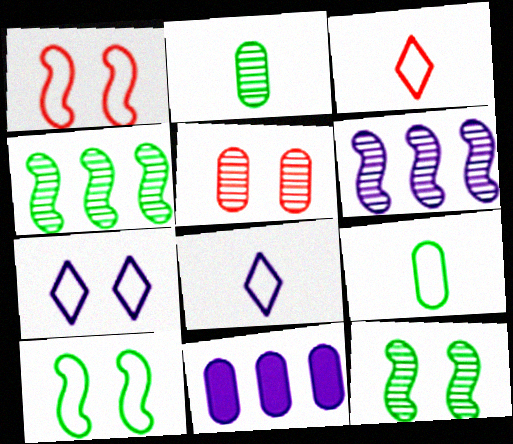[[3, 11, 12], 
[5, 9, 11]]